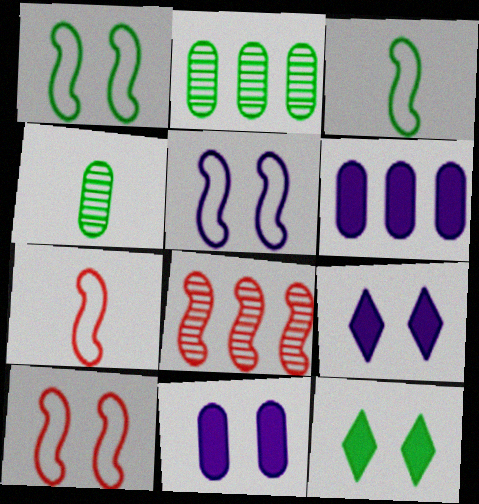[[1, 5, 10], 
[2, 3, 12], 
[2, 7, 9]]